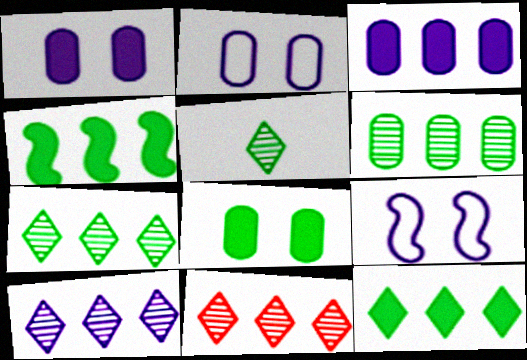[[7, 10, 11]]